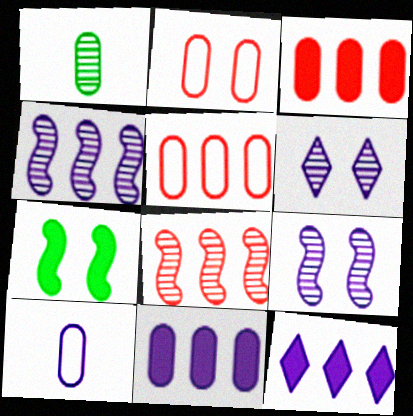[[1, 2, 11], 
[1, 6, 8], 
[2, 6, 7], 
[9, 10, 12]]